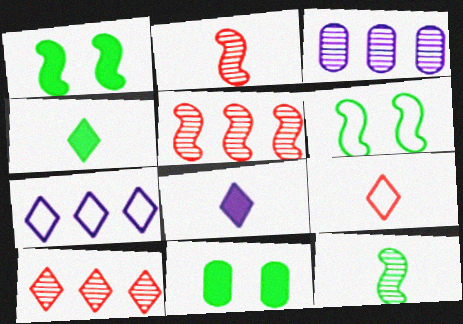[[1, 3, 9], 
[2, 7, 11]]